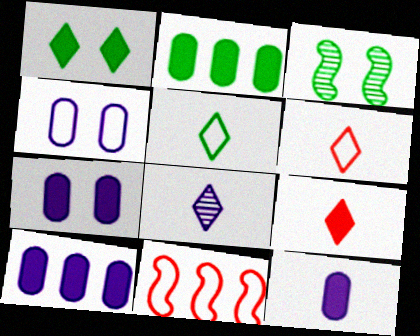[[2, 3, 5], 
[3, 6, 10], 
[4, 5, 11], 
[5, 8, 9], 
[7, 10, 12]]